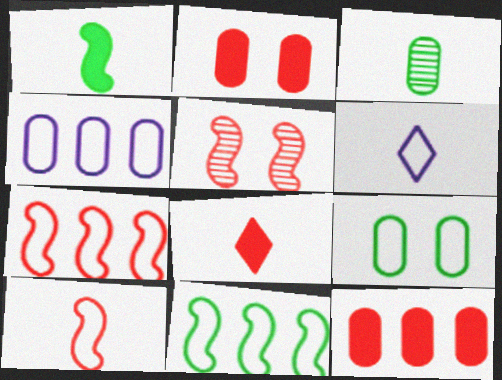[[2, 3, 4], 
[6, 7, 9]]